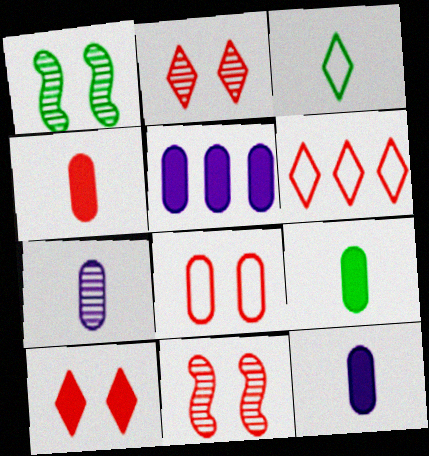[[1, 6, 12], 
[3, 5, 11], 
[4, 6, 11], 
[4, 9, 12], 
[8, 10, 11]]